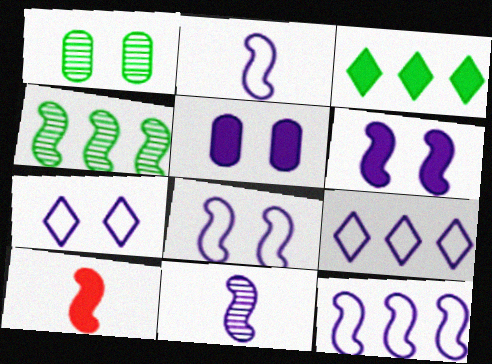[[1, 9, 10], 
[2, 8, 12], 
[3, 5, 10], 
[4, 8, 10], 
[5, 9, 11], 
[6, 11, 12]]